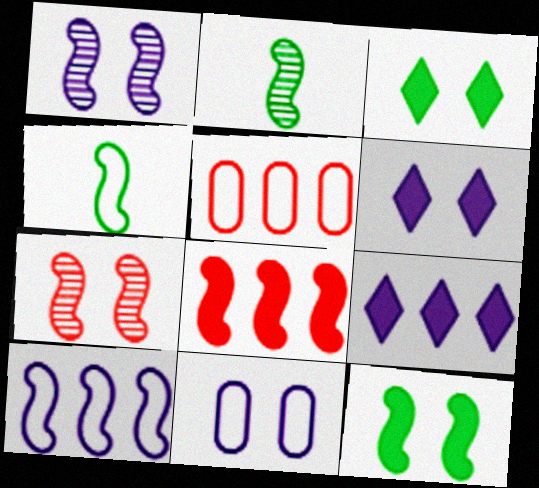[[1, 4, 8], 
[1, 6, 11], 
[2, 5, 6], 
[3, 7, 11]]